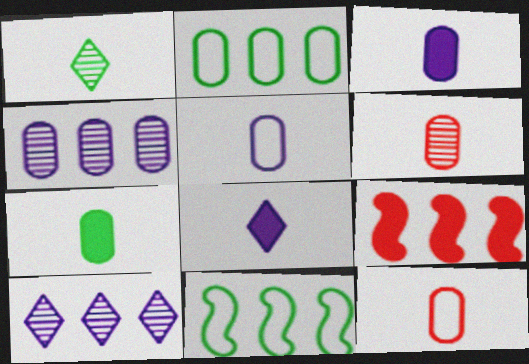[[2, 9, 10], 
[5, 6, 7]]